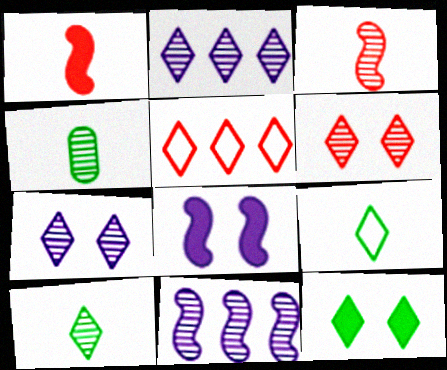[[2, 6, 10], 
[4, 5, 8], 
[4, 6, 11]]